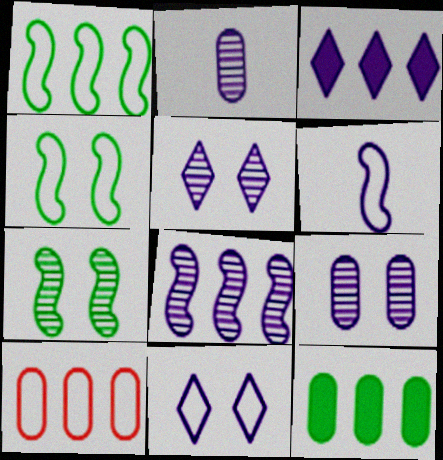[[2, 5, 8], 
[3, 6, 9]]